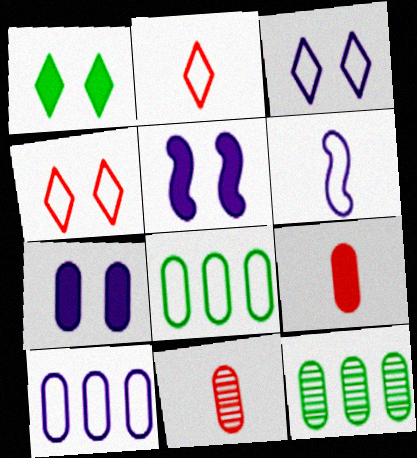[[2, 5, 12], 
[3, 6, 10], 
[4, 6, 8], 
[7, 8, 11]]